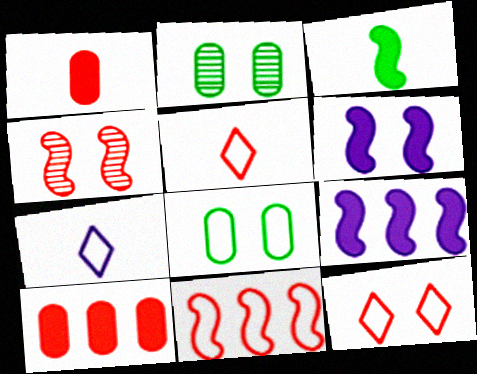[[2, 5, 9], 
[2, 6, 12], 
[4, 5, 10], 
[7, 8, 11]]